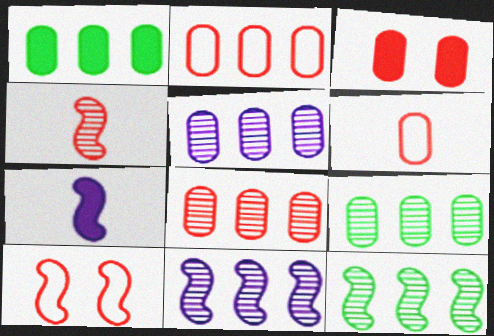[[1, 2, 5], 
[3, 6, 8], 
[5, 8, 9], 
[7, 10, 12]]